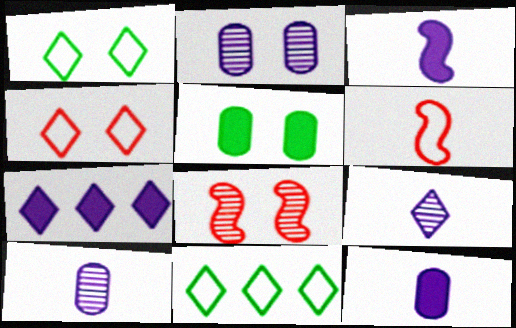[[8, 11, 12]]